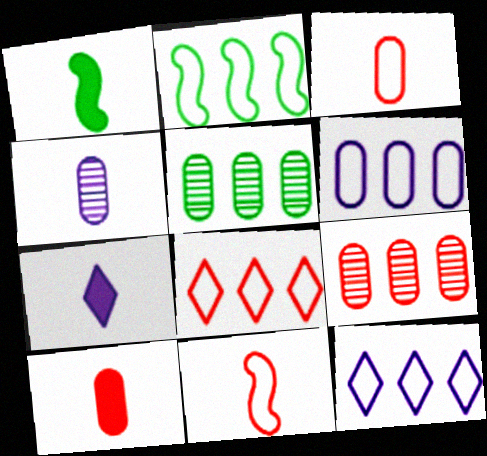[[1, 7, 10], 
[2, 6, 8]]